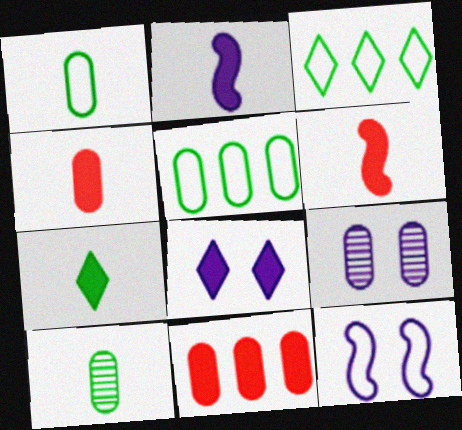[[1, 9, 11], 
[2, 4, 7], 
[3, 6, 9], 
[4, 5, 9], 
[8, 9, 12]]